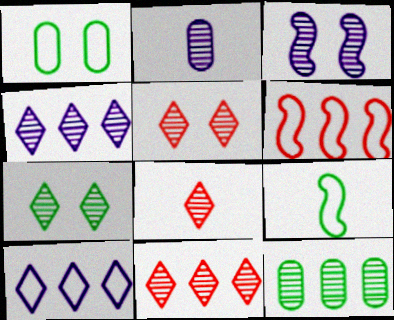[[2, 3, 4], 
[3, 8, 12], 
[4, 7, 8], 
[5, 8, 11]]